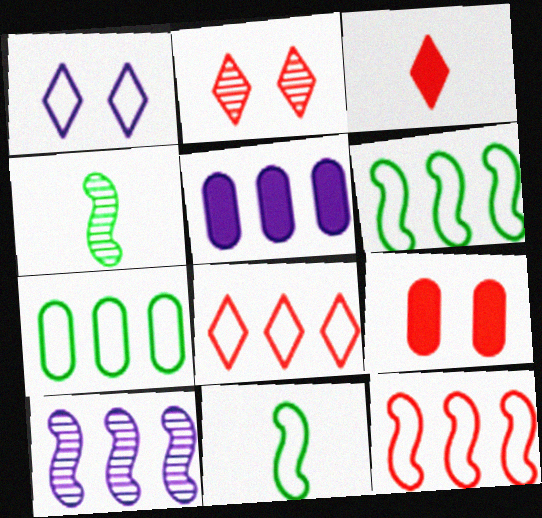[[2, 3, 8], 
[2, 5, 11]]